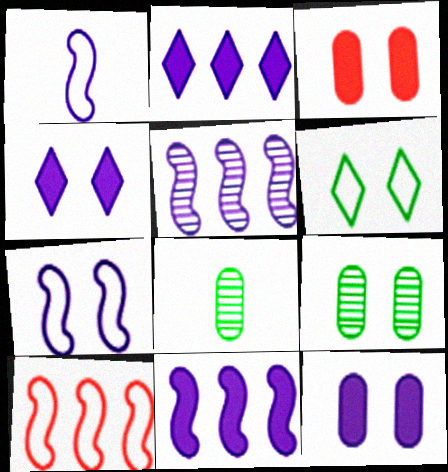[[4, 8, 10]]